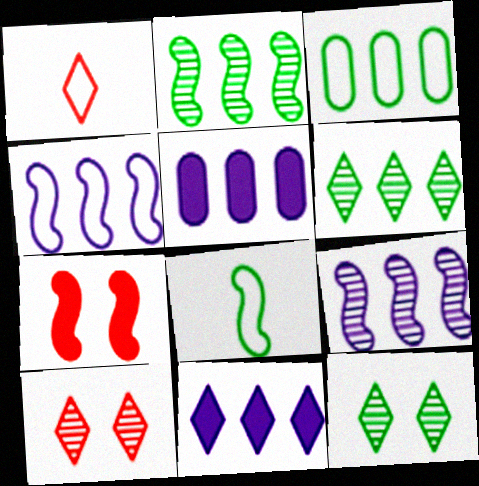[[1, 11, 12], 
[5, 8, 10], 
[7, 8, 9]]